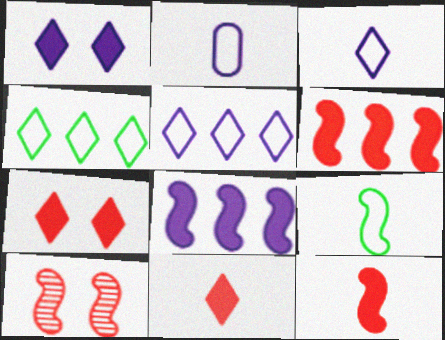[[8, 9, 10]]